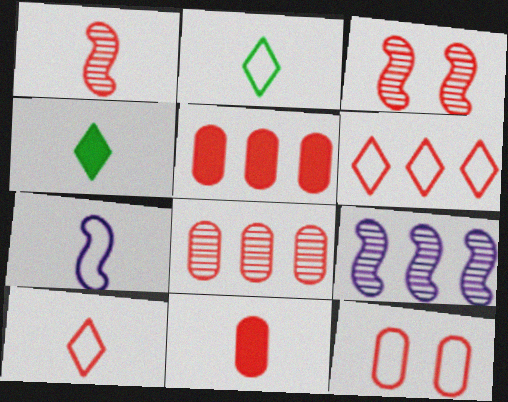[[1, 10, 11], 
[3, 5, 10], 
[3, 6, 11], 
[4, 9, 12], 
[8, 11, 12]]